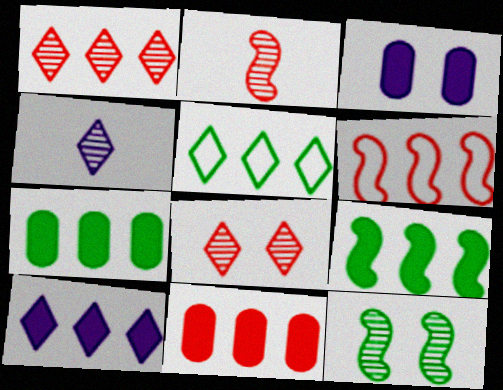[[1, 5, 10], 
[1, 6, 11], 
[2, 3, 5], 
[9, 10, 11]]